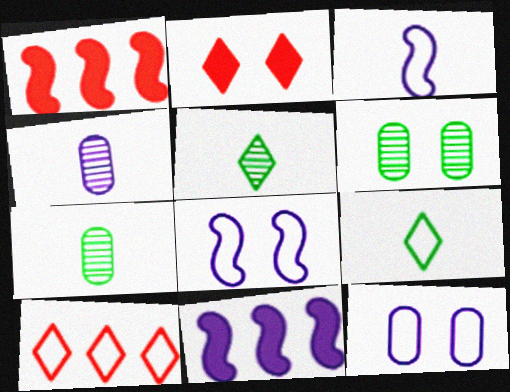[[1, 5, 12], 
[2, 6, 8]]